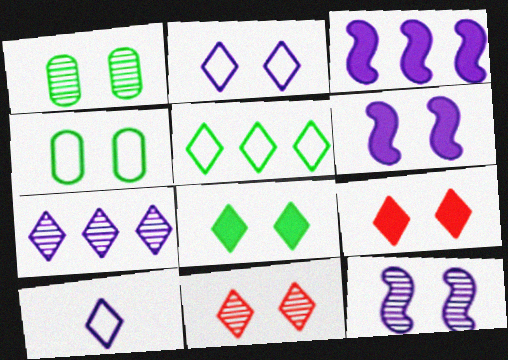[[1, 11, 12], 
[2, 8, 11], 
[4, 6, 11], 
[4, 9, 12]]